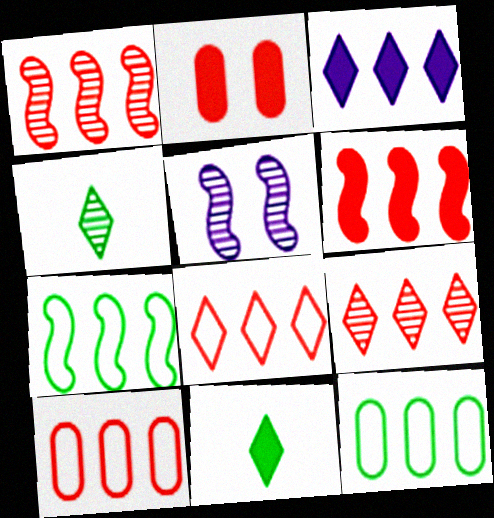[[1, 3, 12], 
[5, 10, 11], 
[6, 9, 10]]